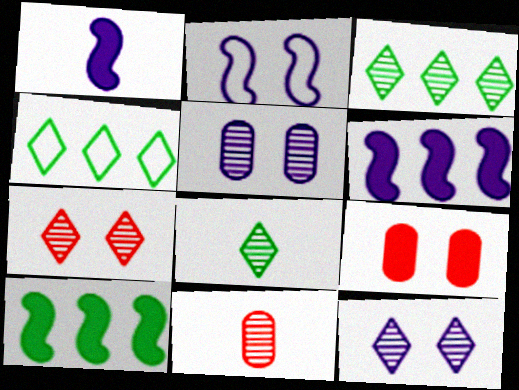[]